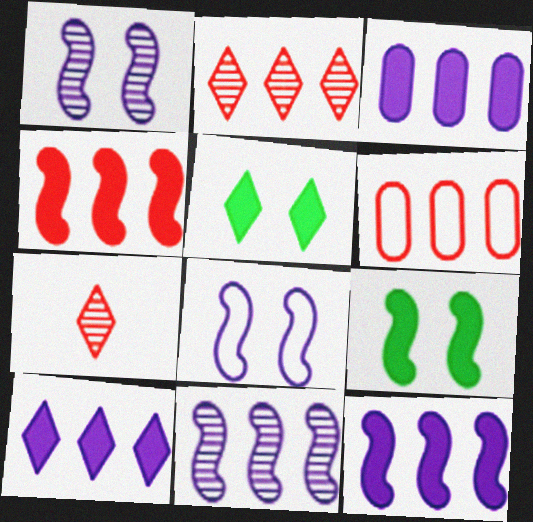[[2, 4, 6], 
[3, 10, 12]]